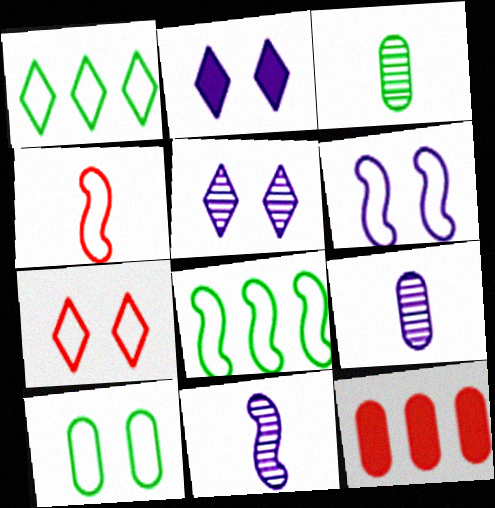[[4, 6, 8], 
[6, 7, 10], 
[9, 10, 12]]